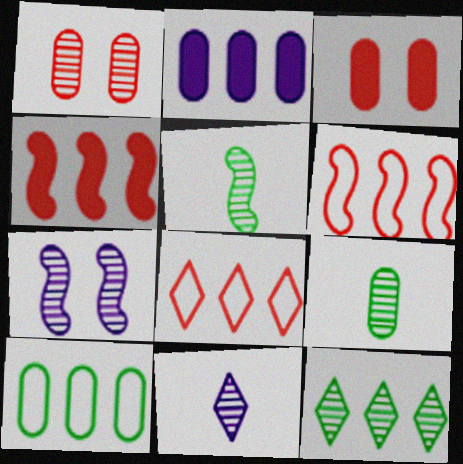[[2, 6, 12]]